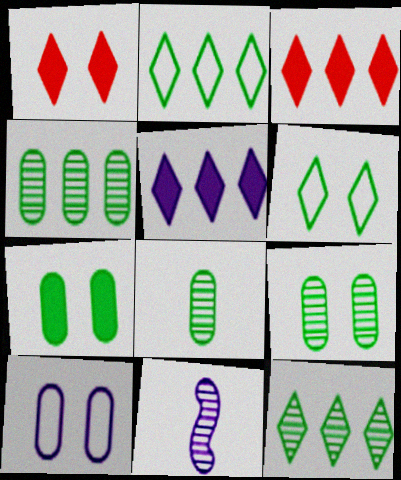[[4, 8, 9], 
[5, 10, 11]]